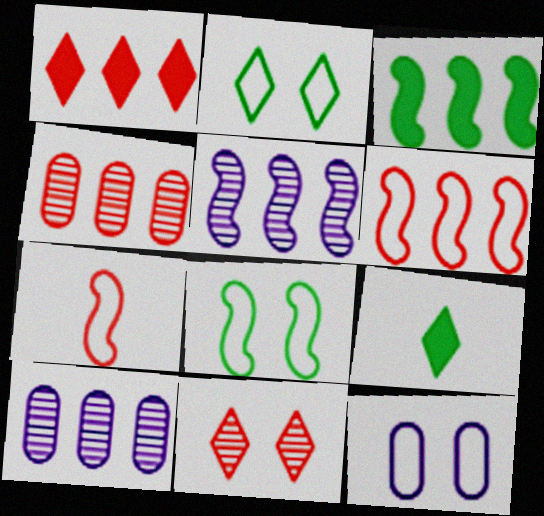[[1, 4, 6], 
[3, 5, 6]]